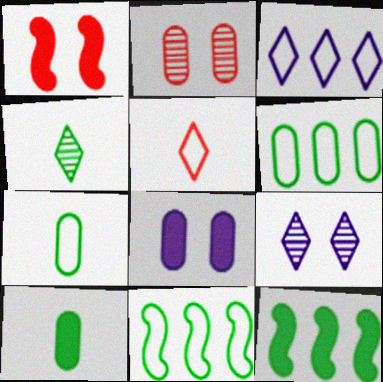[]